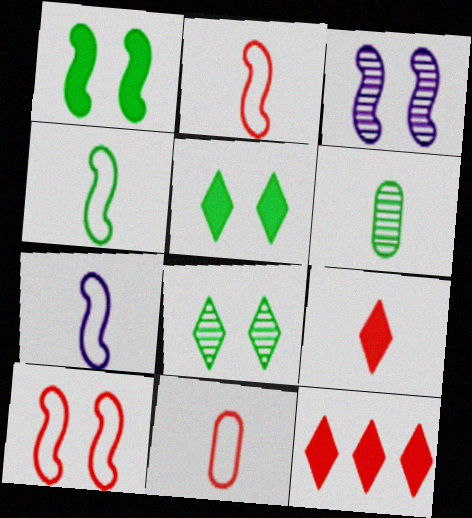[[1, 3, 10], 
[2, 4, 7], 
[6, 7, 9]]